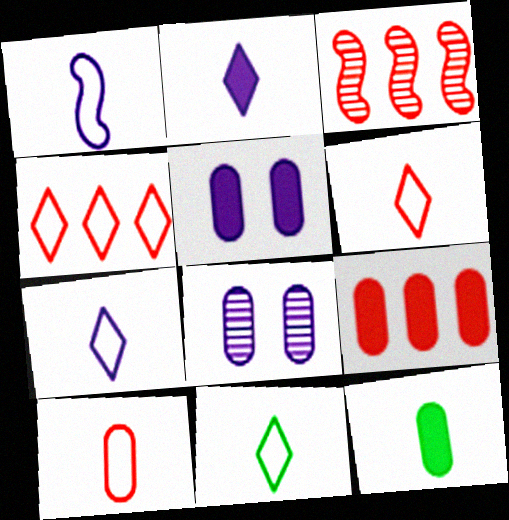[[1, 10, 11], 
[3, 4, 9], 
[3, 5, 11], 
[5, 9, 12], 
[6, 7, 11]]